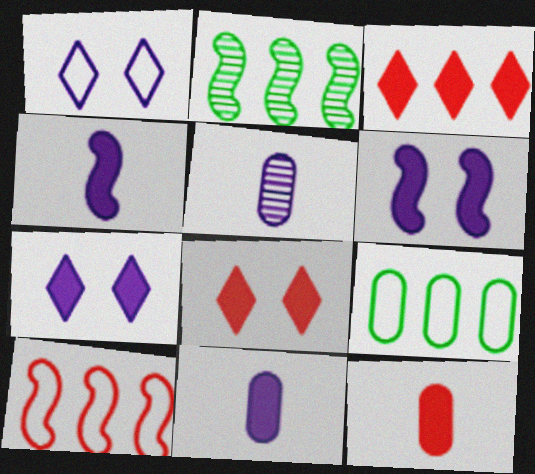[[1, 2, 12]]